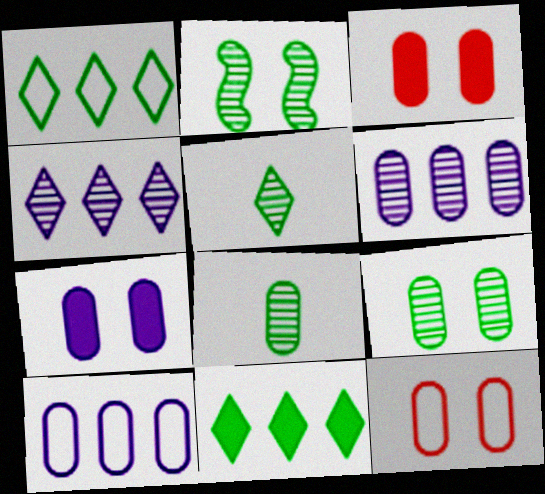[[3, 8, 10], 
[7, 9, 12]]